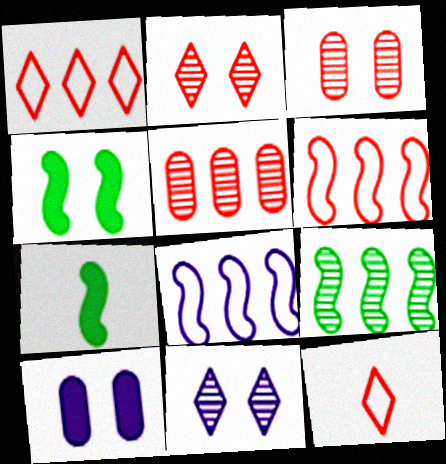[[9, 10, 12]]